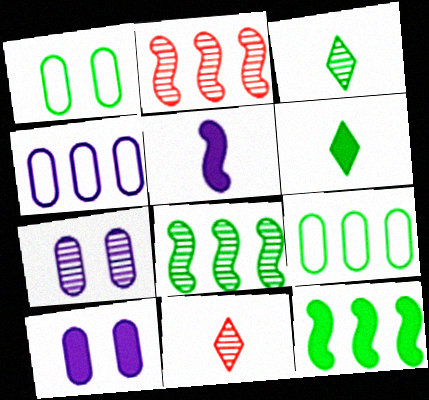[[1, 3, 12], 
[1, 6, 8], 
[2, 3, 7], 
[7, 8, 11]]